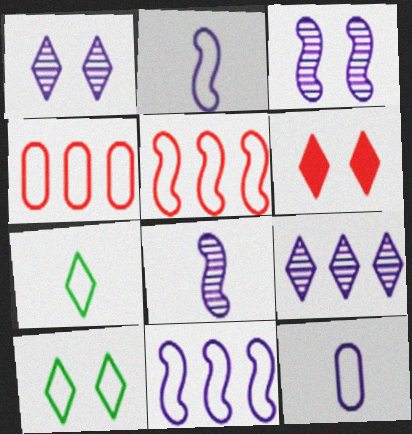[[1, 6, 10], 
[2, 4, 10], 
[5, 10, 12], 
[6, 7, 9]]